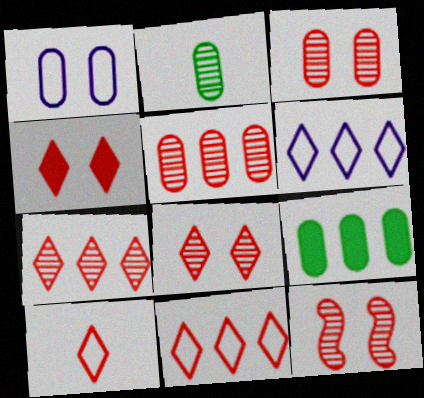[[3, 8, 12], 
[4, 7, 10]]